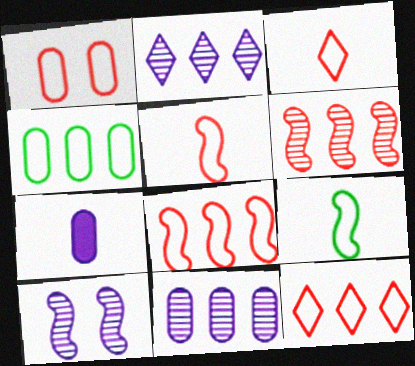[[1, 3, 8], 
[1, 5, 12]]